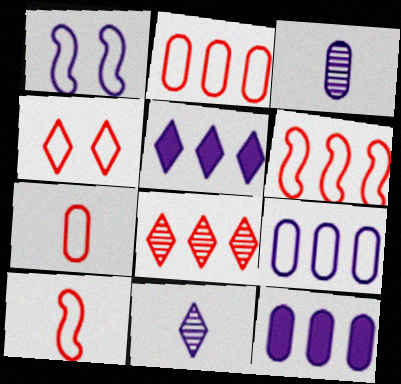[[1, 3, 5], 
[1, 11, 12], 
[2, 4, 10], 
[4, 6, 7]]